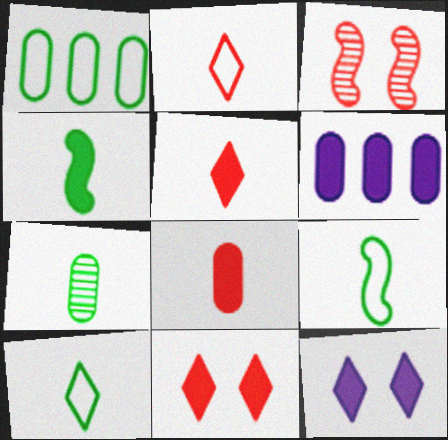[[3, 6, 10], 
[4, 6, 11], 
[4, 7, 10]]